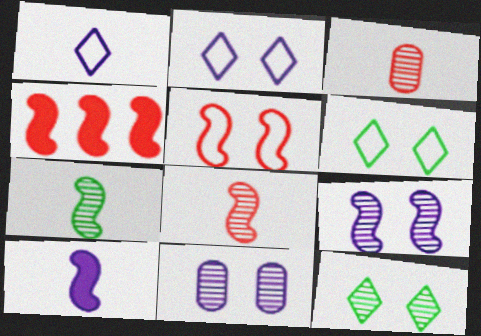[[4, 5, 8]]